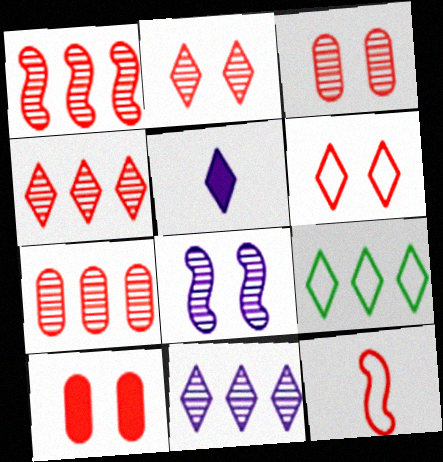[[1, 4, 7], 
[2, 5, 9], 
[4, 10, 12]]